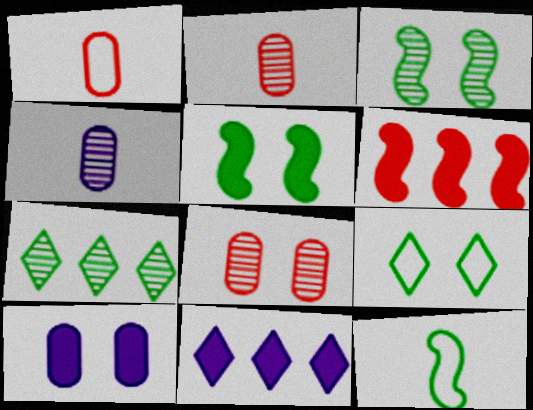[[1, 3, 11], 
[4, 6, 9], 
[8, 11, 12]]